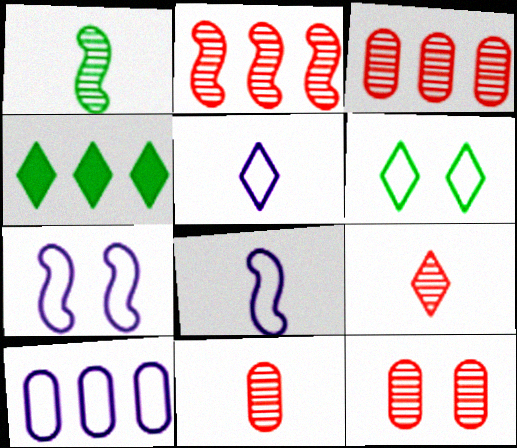[[2, 4, 10], 
[2, 9, 12], 
[3, 11, 12], 
[4, 7, 11], 
[4, 8, 12], 
[5, 7, 10]]